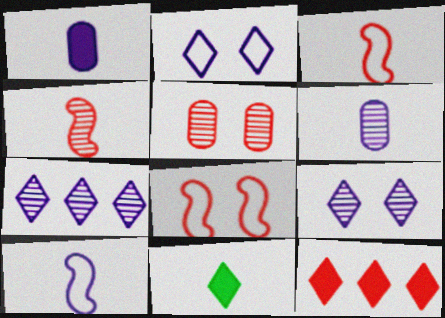[[3, 5, 12], 
[3, 6, 11]]